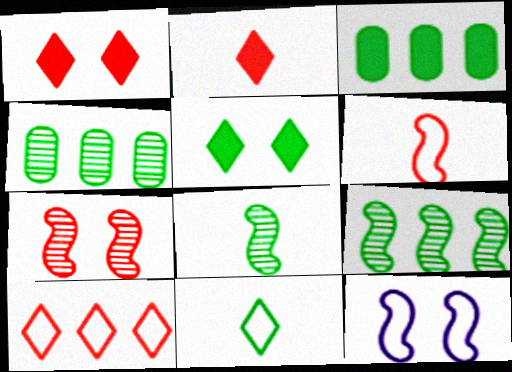[[2, 4, 12]]